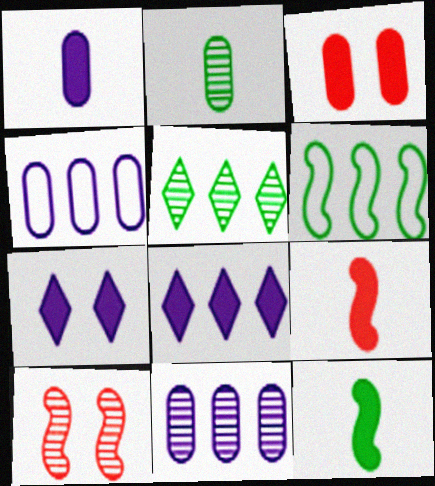[[2, 3, 4], 
[3, 8, 12]]